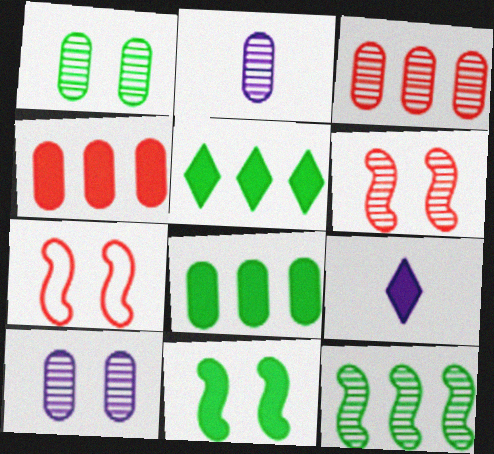[[1, 2, 3], 
[2, 5, 7], 
[4, 9, 11]]